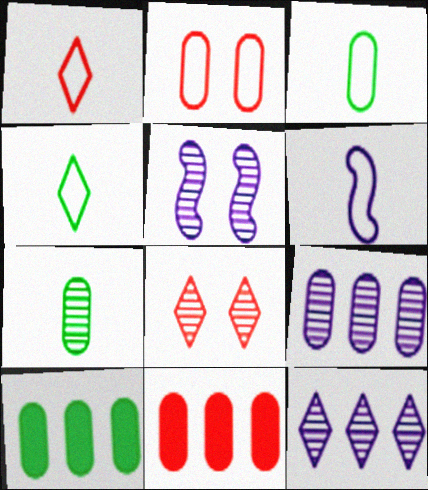[[1, 3, 6], 
[1, 5, 10], 
[4, 5, 11], 
[6, 8, 10]]